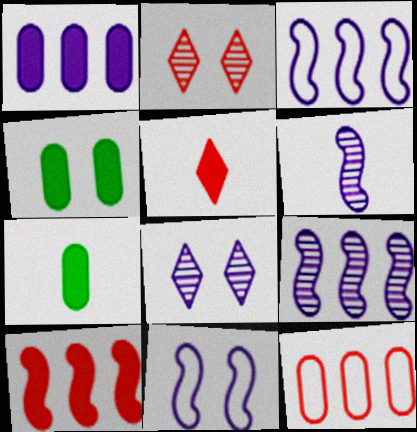[[2, 3, 7], 
[2, 4, 11]]